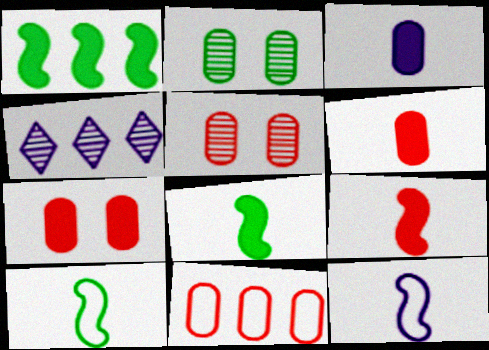[[1, 4, 11], 
[2, 3, 11], 
[4, 7, 10], 
[5, 6, 11]]